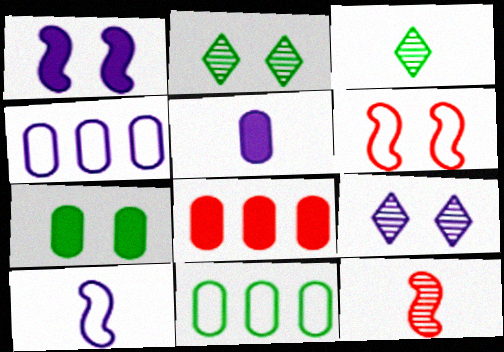[[2, 8, 10], 
[5, 7, 8], 
[6, 7, 9]]